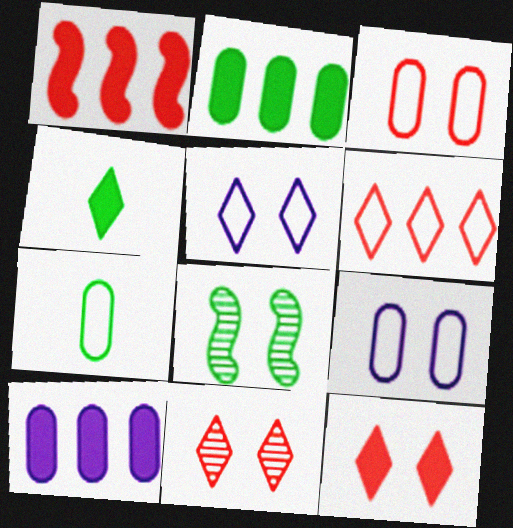[[8, 9, 12]]